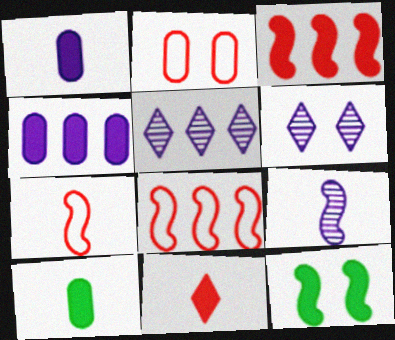[[2, 6, 12], 
[4, 11, 12], 
[6, 8, 10], 
[8, 9, 12]]